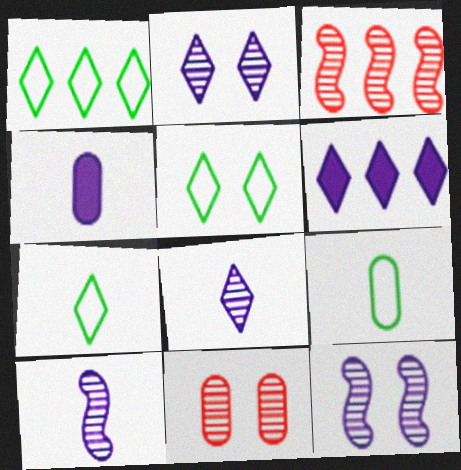[[1, 5, 7], 
[3, 4, 5]]